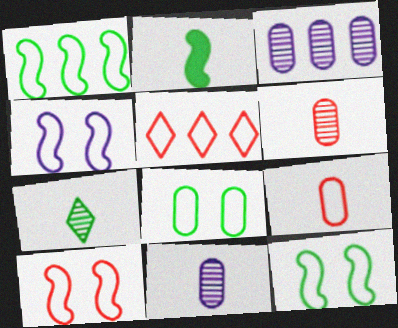[[4, 10, 12], 
[5, 9, 10]]